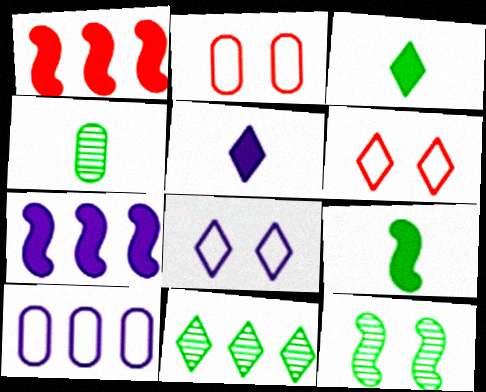[[1, 4, 8], 
[1, 10, 11], 
[4, 6, 7], 
[4, 11, 12], 
[5, 6, 11]]